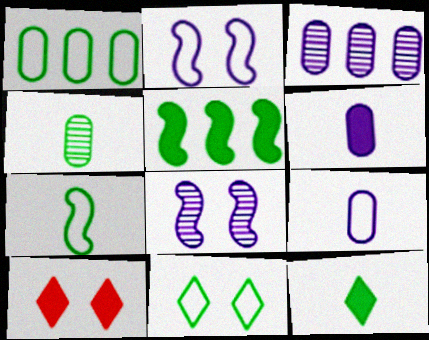[[1, 7, 11], 
[3, 7, 10], 
[4, 5, 11], 
[4, 7, 12], 
[5, 6, 10]]